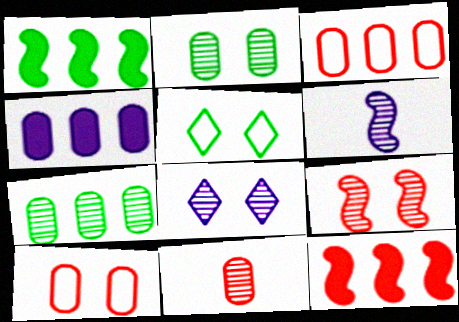[[2, 8, 9], 
[3, 4, 7]]